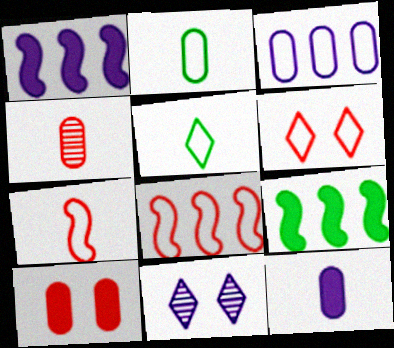[[2, 4, 12]]